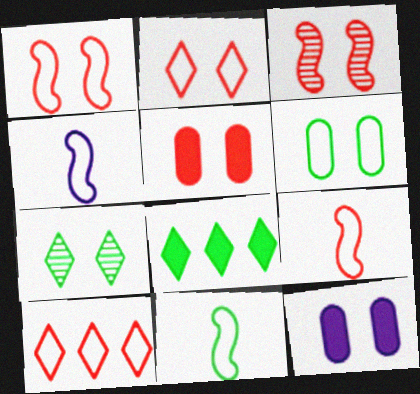[[1, 7, 12], 
[2, 3, 5], 
[4, 6, 10], 
[4, 9, 11]]